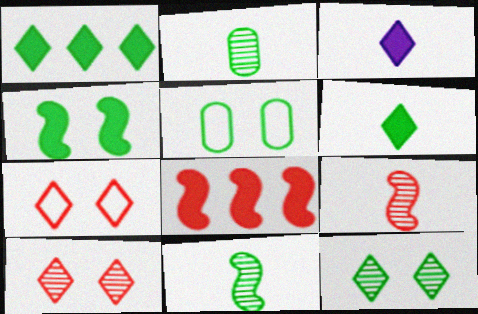[[1, 5, 11], 
[4, 5, 12]]